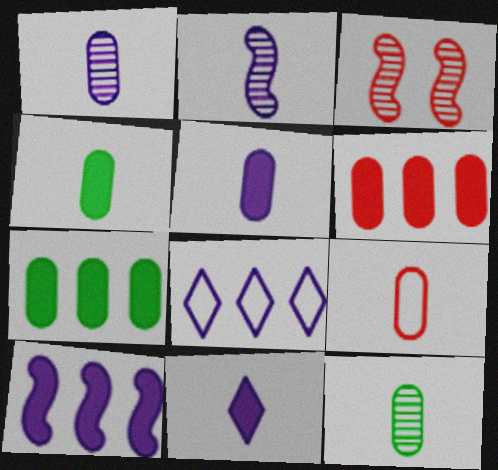[[1, 4, 9], 
[3, 4, 8], 
[5, 9, 12]]